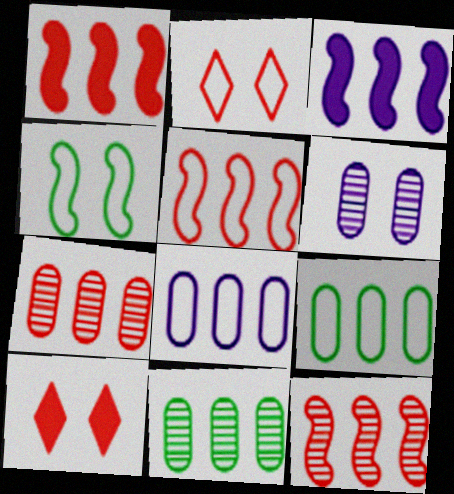[[1, 5, 12], 
[4, 6, 10]]